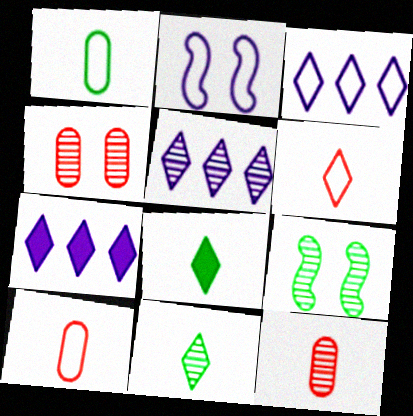[[3, 5, 7], 
[5, 9, 12], 
[7, 9, 10]]